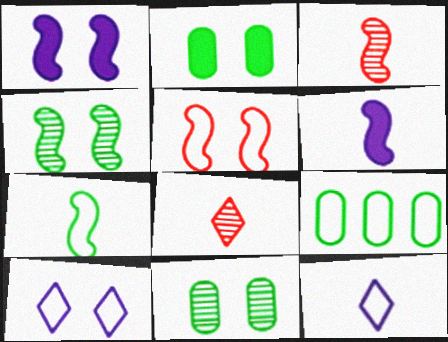[[1, 4, 5], 
[1, 8, 9], 
[3, 6, 7], 
[5, 9, 12]]